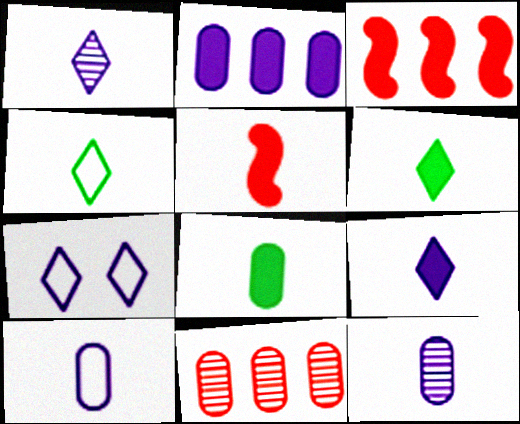[[4, 5, 12], 
[5, 8, 9]]